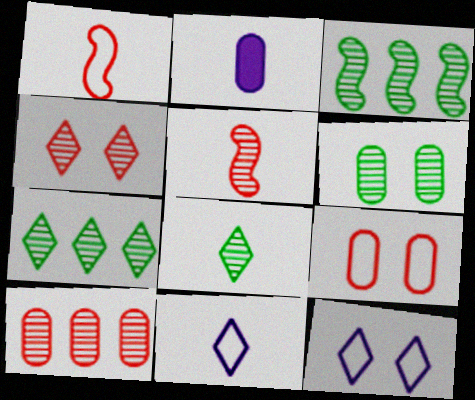[[1, 2, 8], 
[3, 6, 8], 
[4, 5, 10]]